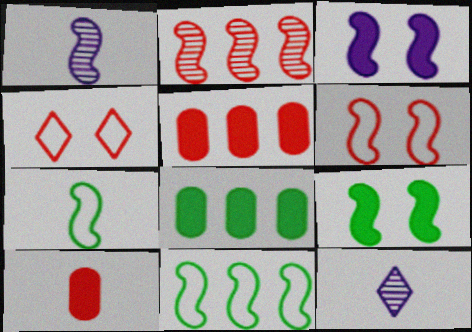[[1, 4, 8], 
[2, 3, 7], 
[2, 4, 10], 
[6, 8, 12], 
[7, 10, 12]]